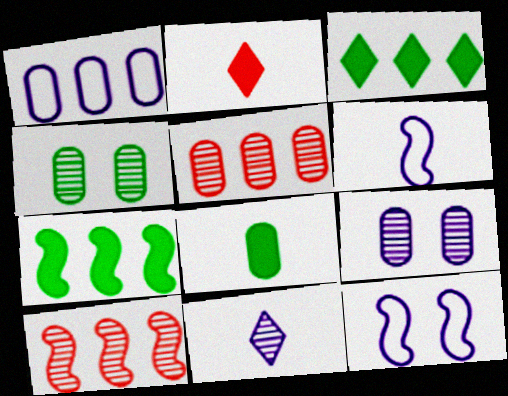[[1, 3, 10], 
[4, 10, 11]]